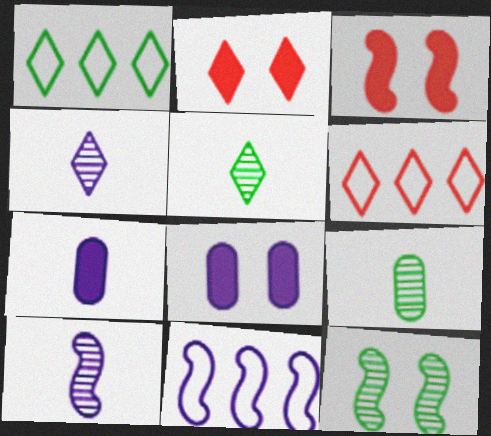[[1, 2, 4], 
[2, 9, 11], 
[4, 8, 11], 
[6, 7, 12]]